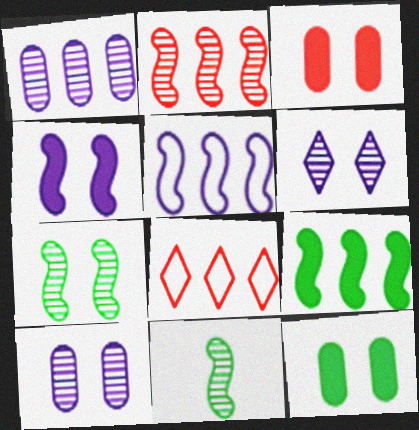[[1, 8, 9], 
[2, 5, 9]]